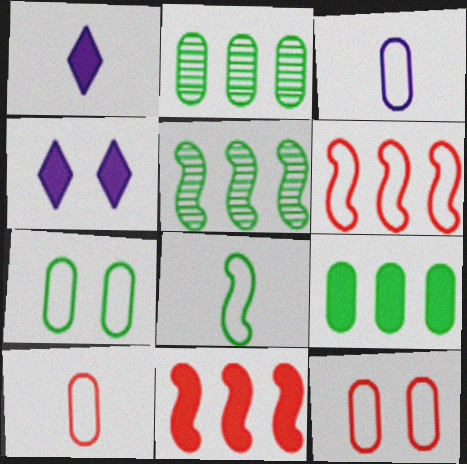[[1, 5, 12], 
[4, 5, 10]]